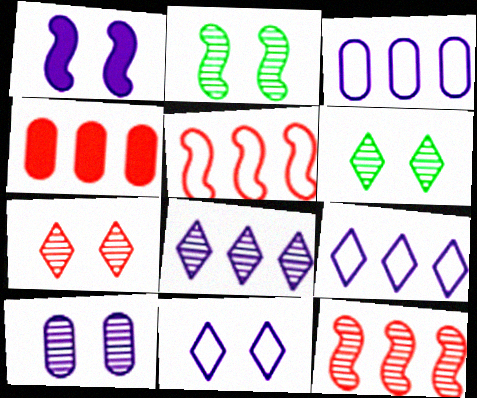[[1, 10, 11], 
[2, 7, 10]]